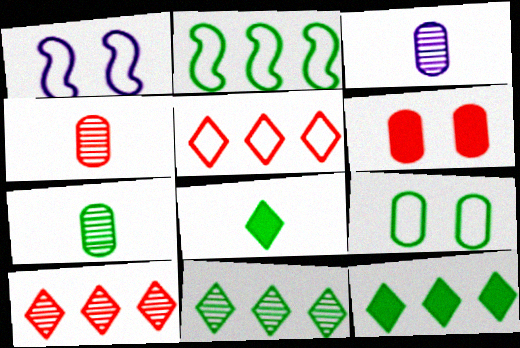[[1, 4, 12], 
[3, 4, 7]]